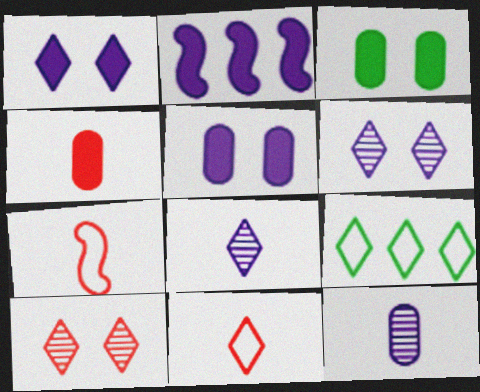[]